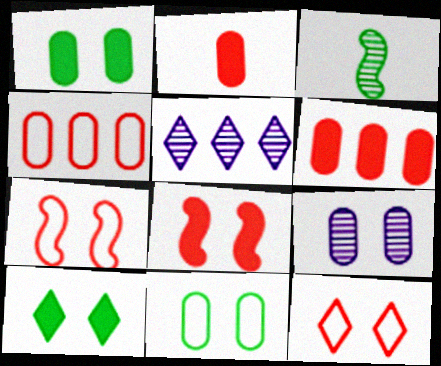[[7, 9, 10]]